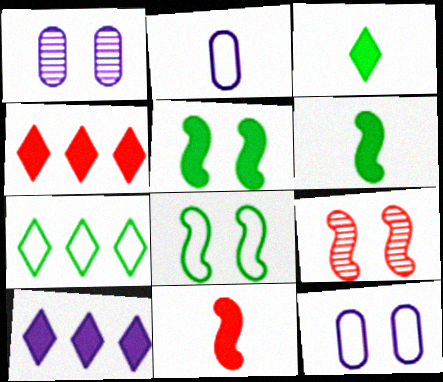[[1, 7, 11]]